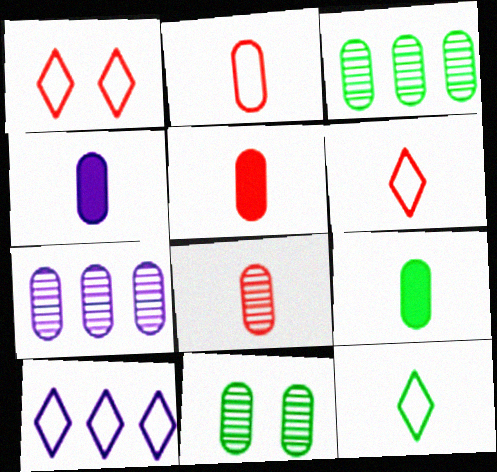[[1, 10, 12], 
[2, 5, 8], 
[4, 5, 9], 
[7, 8, 11]]